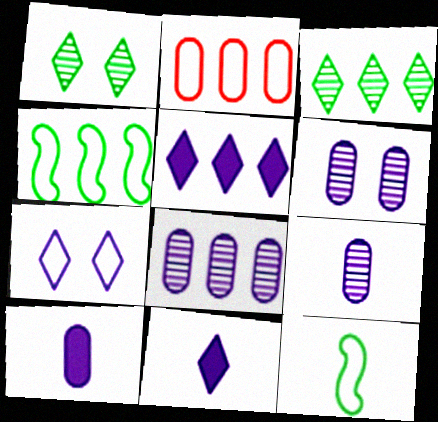[[2, 7, 12], 
[6, 8, 9]]